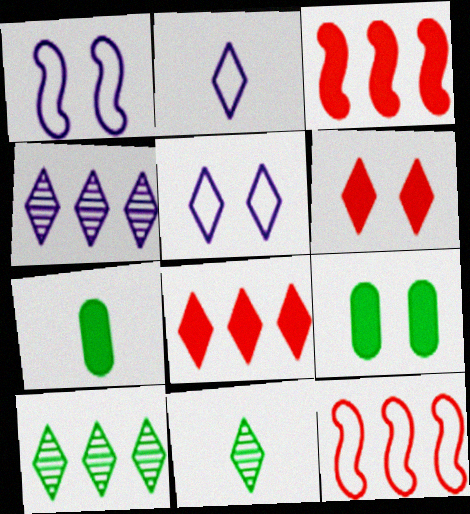[[2, 6, 10], 
[5, 8, 11]]